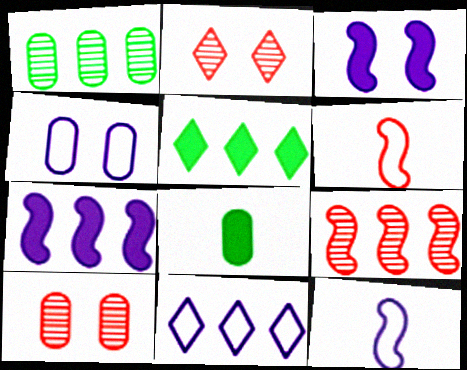[[4, 11, 12], 
[5, 10, 12]]